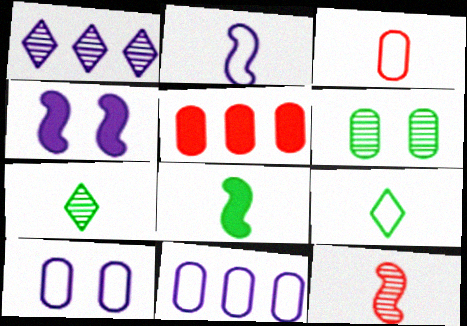[[1, 6, 12], 
[2, 3, 9], 
[2, 8, 12]]